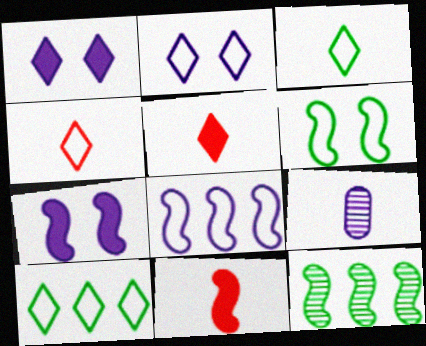[[1, 8, 9], 
[2, 4, 10], 
[3, 9, 11]]